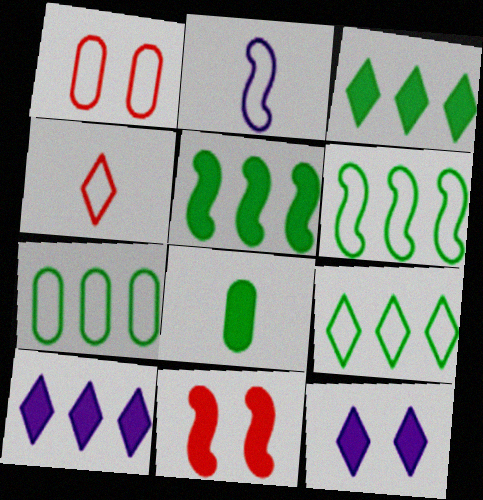[[1, 2, 9], 
[6, 7, 9], 
[8, 10, 11]]